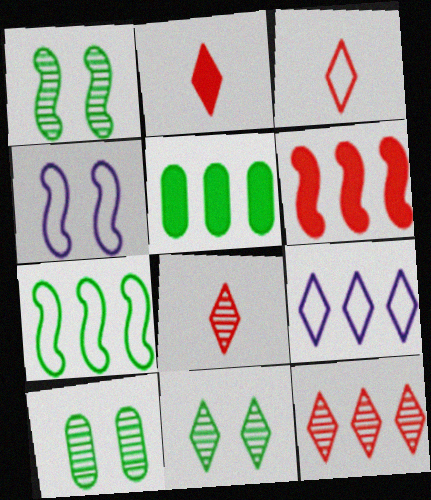[[1, 10, 11], 
[2, 3, 8], 
[2, 9, 11], 
[4, 5, 8]]